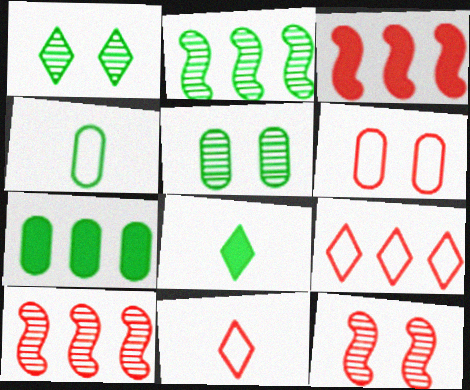[[4, 5, 7]]